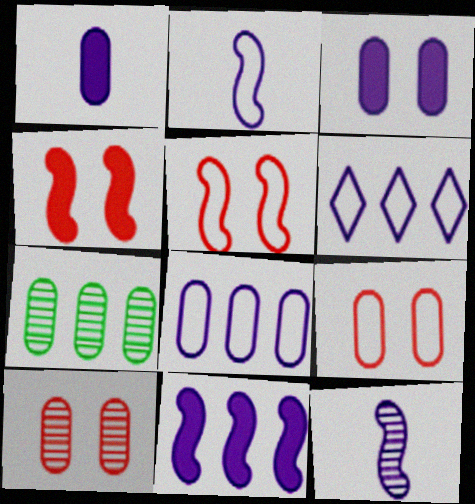[[1, 7, 9], 
[3, 6, 12]]